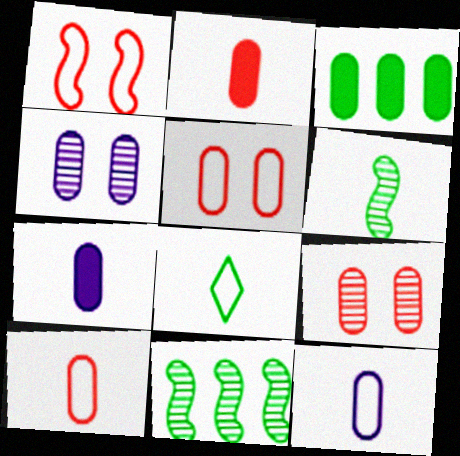[[3, 4, 10], 
[3, 9, 12]]